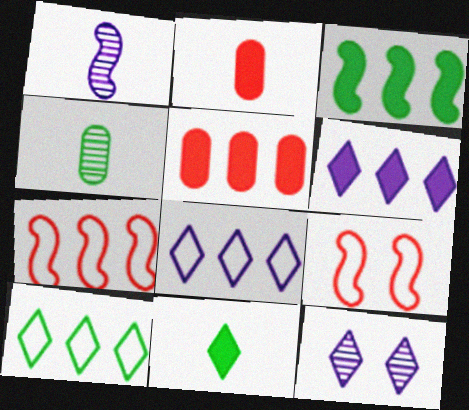[[1, 3, 9], 
[3, 5, 6], 
[4, 6, 9]]